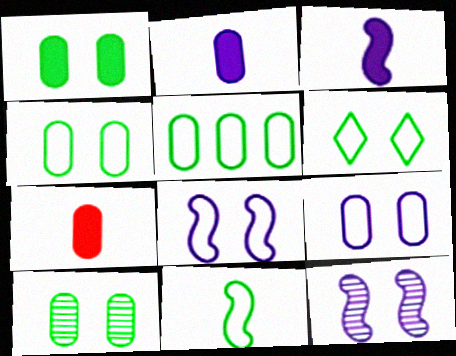[[1, 4, 10], 
[5, 6, 11]]